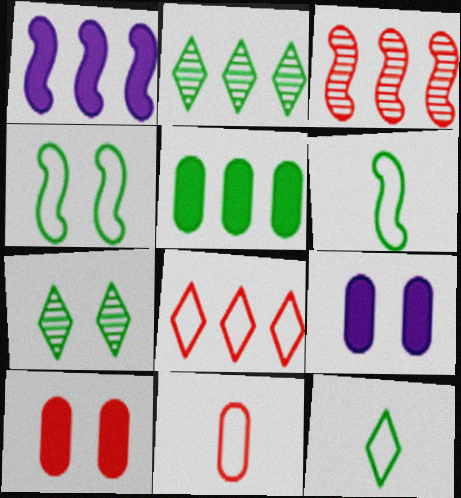[[1, 7, 11], 
[3, 9, 12], 
[5, 6, 7]]